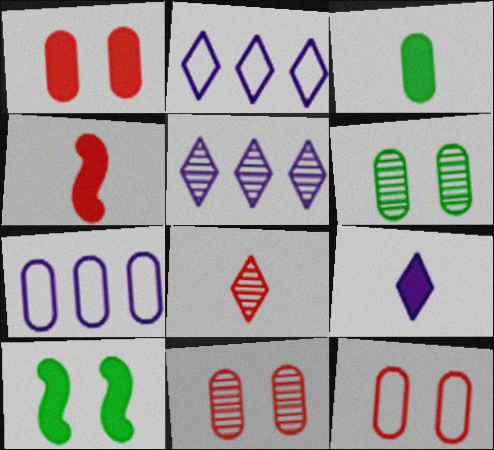[[1, 11, 12], 
[2, 4, 6], 
[3, 4, 9], 
[3, 7, 11], 
[7, 8, 10]]